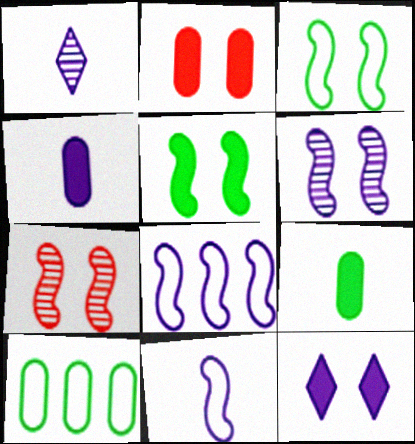[[1, 4, 11], 
[2, 5, 12]]